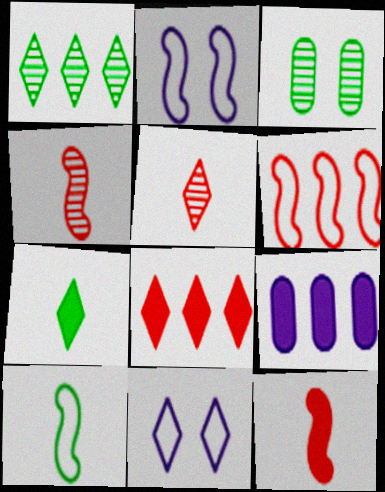[[1, 6, 9], 
[2, 6, 10]]